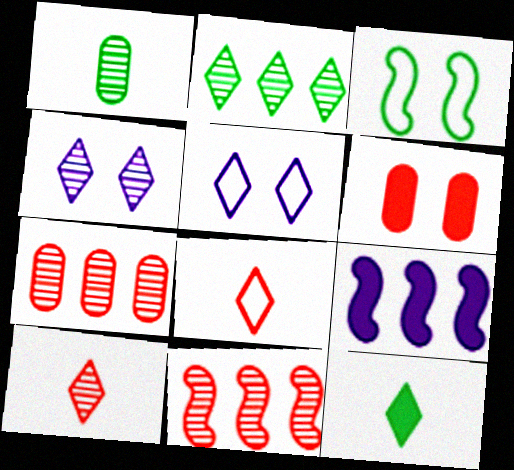[[1, 4, 11], 
[2, 4, 10], 
[3, 4, 6], 
[6, 8, 11], 
[6, 9, 12]]